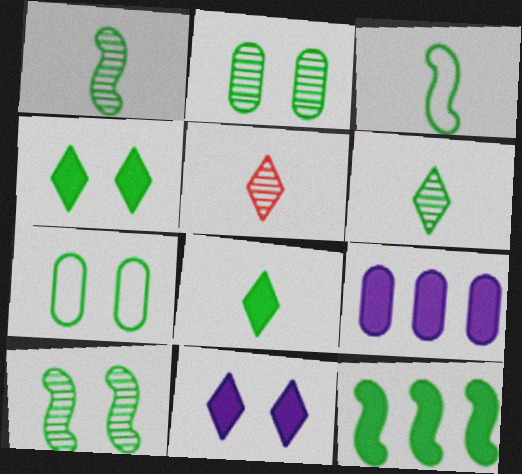[[3, 10, 12], 
[4, 7, 10], 
[6, 7, 12]]